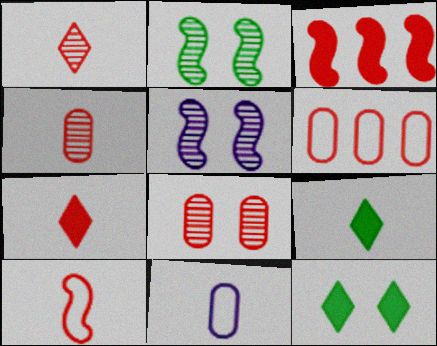[[4, 7, 10], 
[5, 6, 9]]